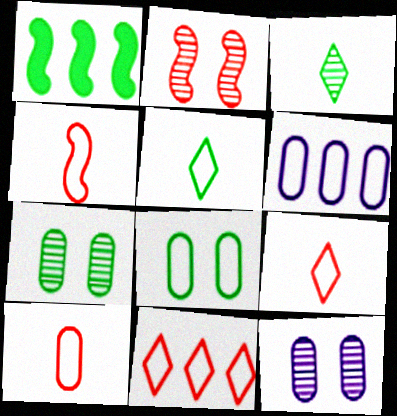[[1, 3, 8], 
[1, 5, 7], 
[1, 9, 12], 
[4, 9, 10], 
[6, 8, 10]]